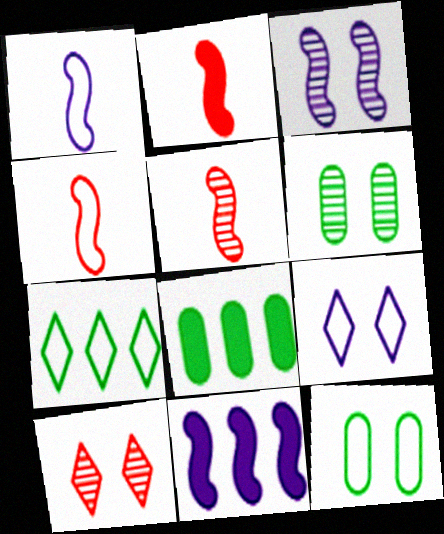[[1, 3, 11], 
[1, 8, 10], 
[2, 4, 5], 
[3, 6, 10], 
[5, 8, 9]]